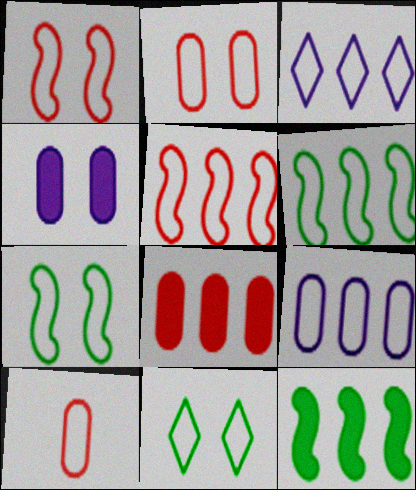[[3, 7, 10]]